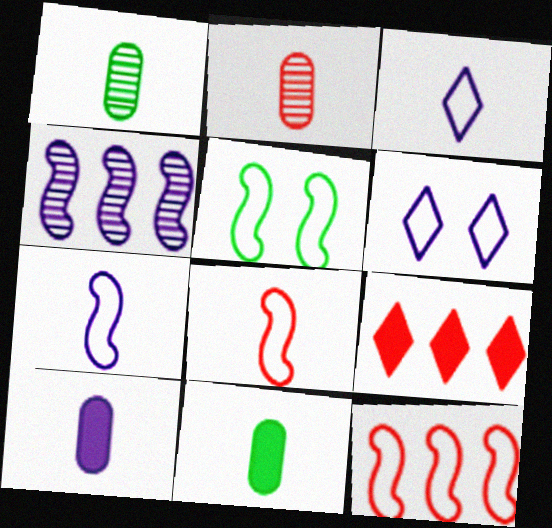[[4, 6, 10], 
[5, 7, 12]]